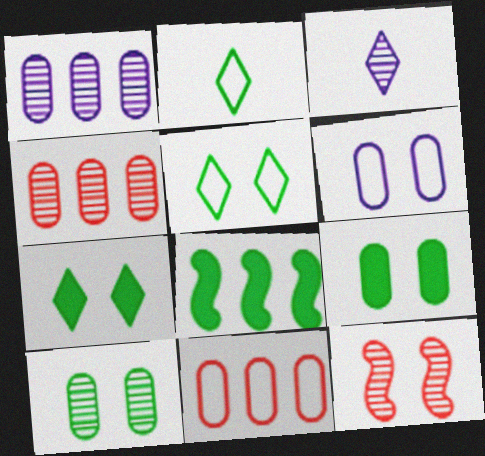[[2, 8, 10], 
[6, 7, 12]]